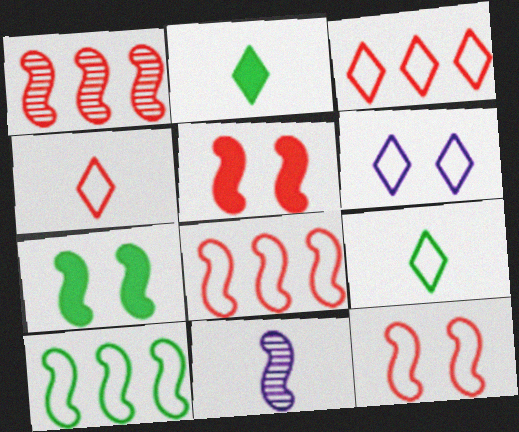[[3, 6, 9], 
[5, 10, 11], 
[7, 8, 11]]